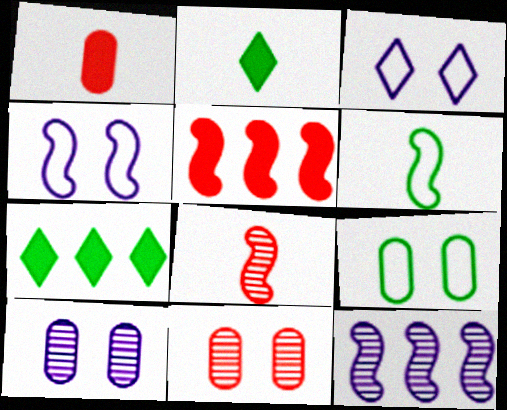[]